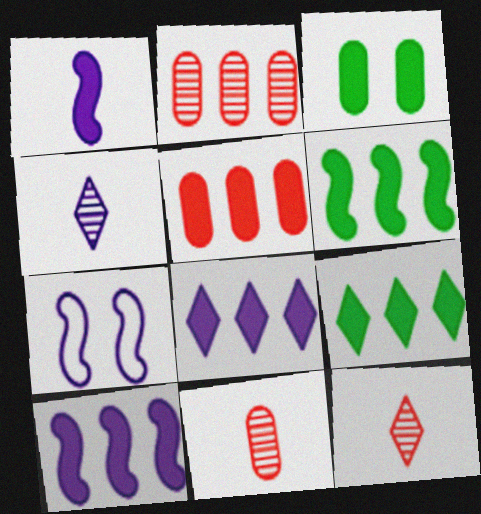[[5, 6, 8], 
[5, 9, 10], 
[7, 9, 11]]